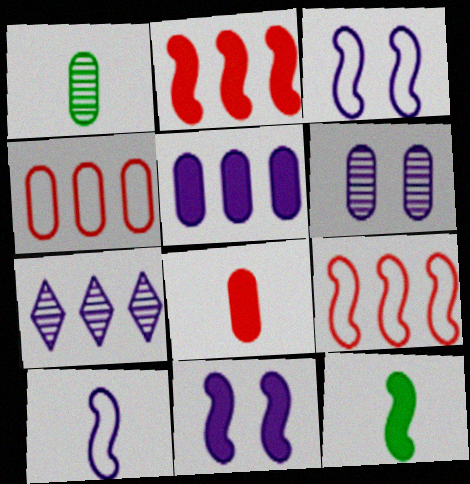[[2, 11, 12]]